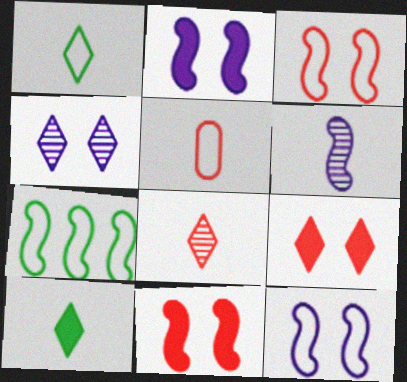[[5, 6, 10], 
[6, 7, 11]]